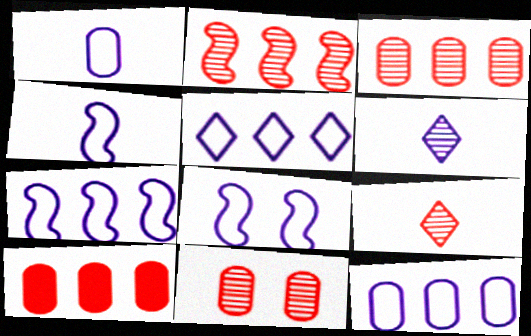[[1, 5, 8], 
[2, 9, 11], 
[4, 7, 8], 
[5, 7, 12]]